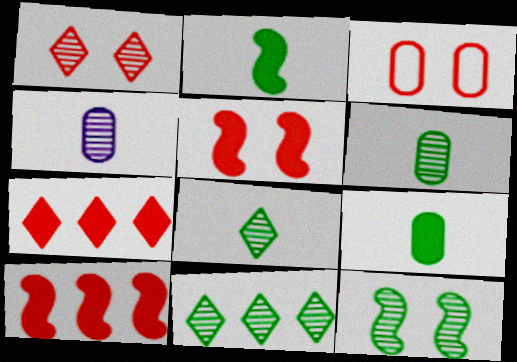[[1, 3, 5], 
[6, 11, 12]]